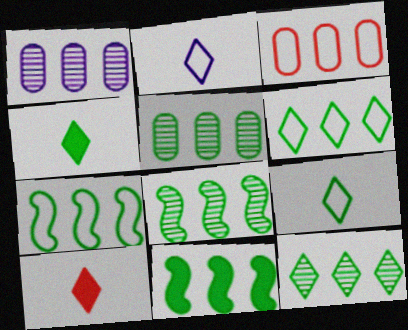[[5, 6, 11], 
[5, 8, 12], 
[7, 8, 11]]